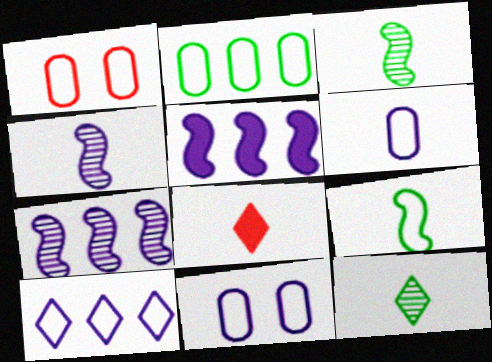[[1, 2, 6], 
[1, 5, 12], 
[1, 9, 10], 
[3, 6, 8]]